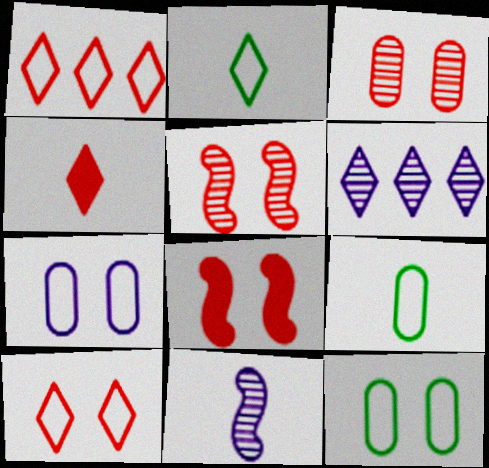[[3, 8, 10], 
[4, 9, 11], 
[6, 8, 9]]